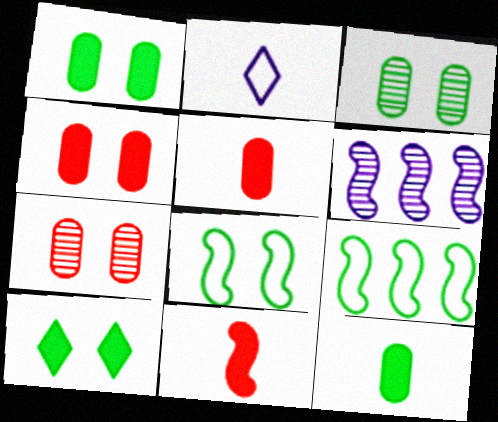[[3, 8, 10], 
[6, 8, 11]]